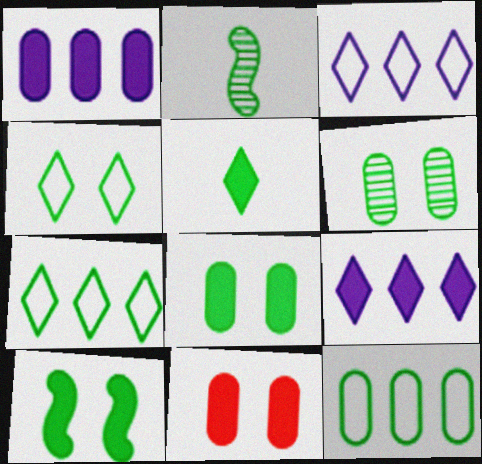[[2, 3, 11], 
[2, 7, 8], 
[4, 6, 10]]